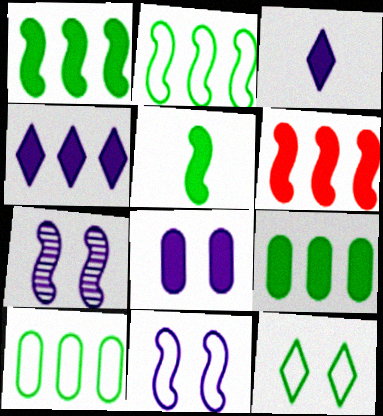[[4, 6, 9]]